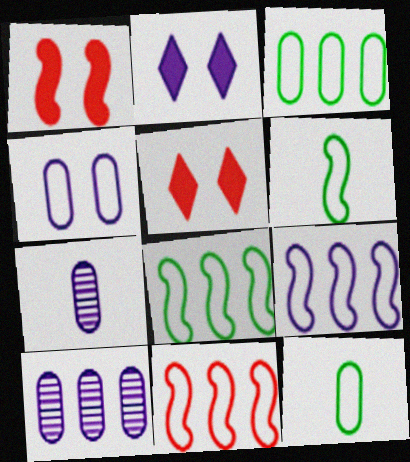[[2, 7, 9], 
[5, 6, 10], 
[5, 7, 8], 
[8, 9, 11]]